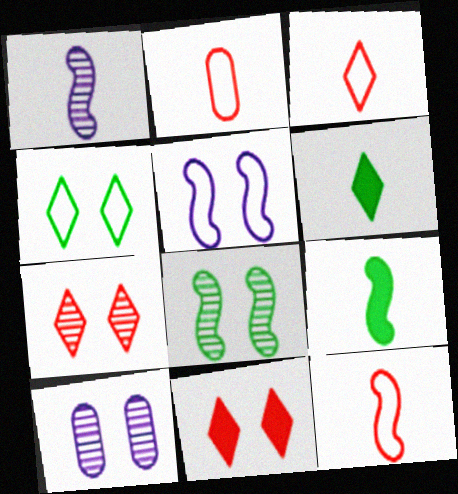[[1, 2, 6], 
[1, 9, 12], 
[2, 3, 12], 
[7, 8, 10]]